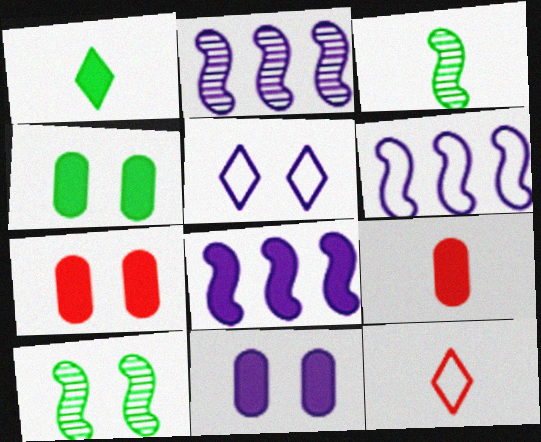[[1, 7, 8], 
[2, 4, 12], 
[2, 6, 8], 
[4, 7, 11], 
[5, 7, 10]]